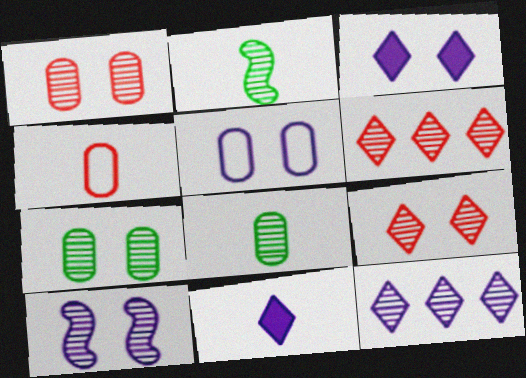[[1, 2, 12], 
[2, 4, 11], 
[3, 5, 10], 
[6, 8, 10], 
[7, 9, 10]]